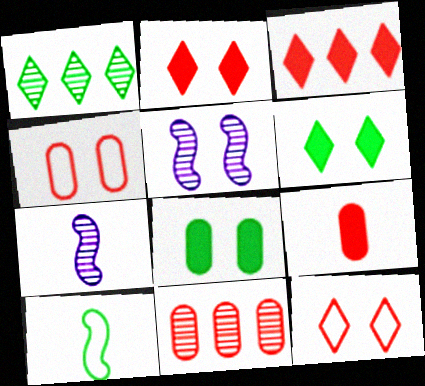[[1, 8, 10], 
[4, 5, 6], 
[4, 9, 11], 
[5, 8, 12]]